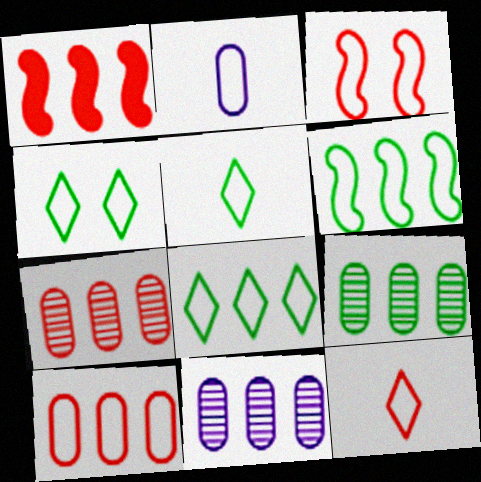[[1, 8, 11], 
[2, 3, 8], 
[3, 10, 12], 
[4, 5, 8], 
[7, 9, 11]]